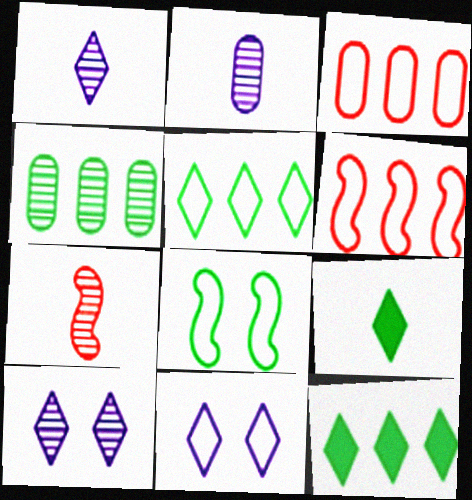[[4, 7, 10], 
[4, 8, 9]]